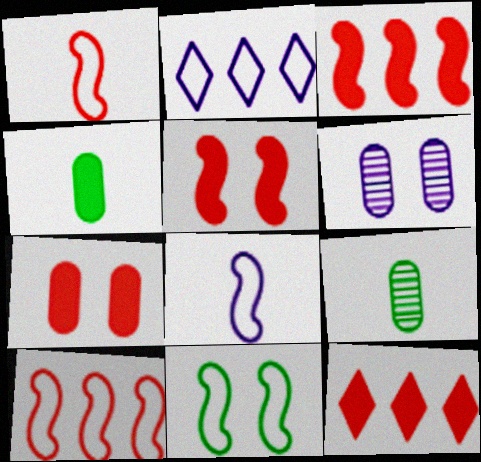[[2, 5, 9], 
[8, 10, 11]]